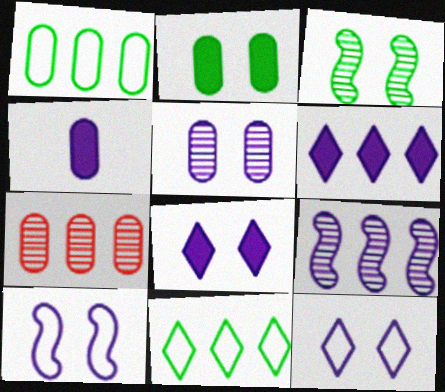[[4, 9, 12], 
[5, 8, 10]]